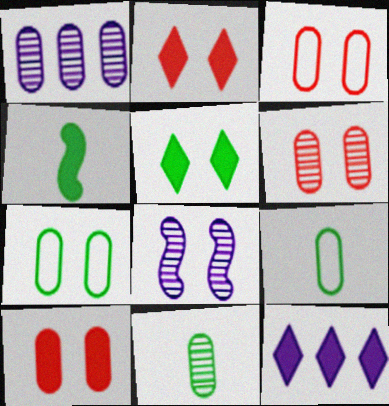[[1, 6, 11], 
[1, 9, 10], 
[2, 7, 8], 
[3, 5, 8], 
[3, 6, 10], 
[4, 10, 12]]